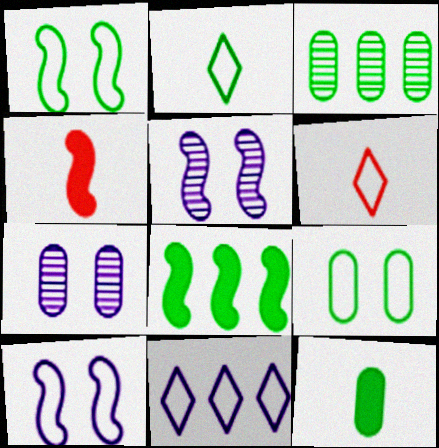[[3, 9, 12], 
[6, 7, 8]]